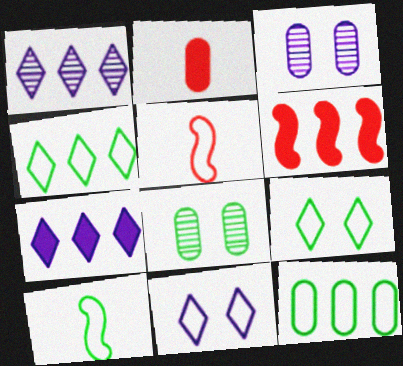[[1, 6, 12], 
[2, 3, 12], 
[5, 7, 8], 
[5, 11, 12], 
[9, 10, 12]]